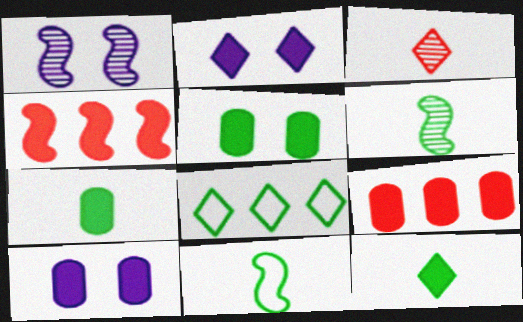[[1, 4, 11], 
[2, 3, 8], 
[2, 4, 7], 
[4, 10, 12], 
[5, 6, 8], 
[7, 9, 10]]